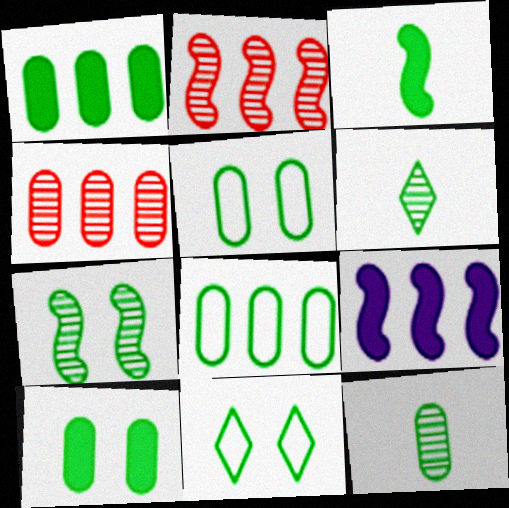[[1, 5, 12], 
[7, 10, 11], 
[8, 10, 12]]